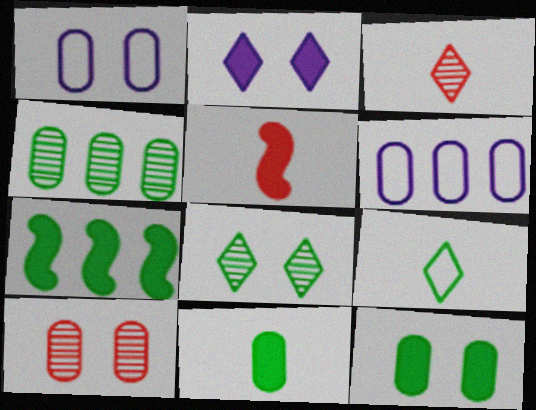[[1, 3, 7], 
[1, 10, 12], 
[5, 6, 8], 
[6, 10, 11]]